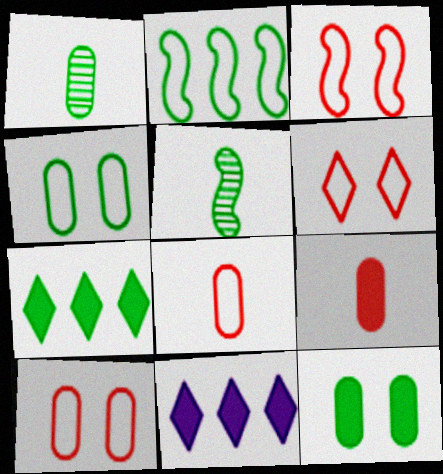[[1, 3, 11], 
[3, 6, 10], 
[4, 5, 7], 
[5, 10, 11]]